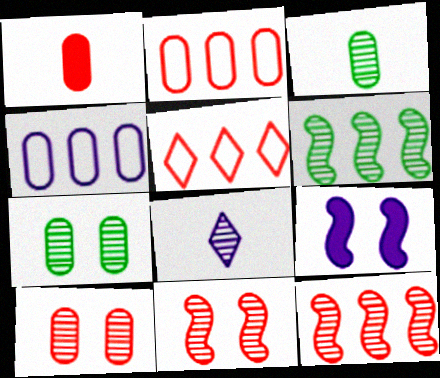[[1, 2, 10], 
[1, 4, 7], 
[1, 5, 11], 
[3, 5, 9], 
[4, 8, 9], 
[6, 8, 10], 
[7, 8, 12]]